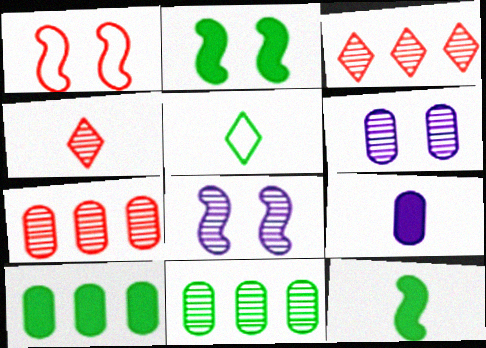[[1, 2, 8], 
[2, 5, 11], 
[4, 8, 11]]